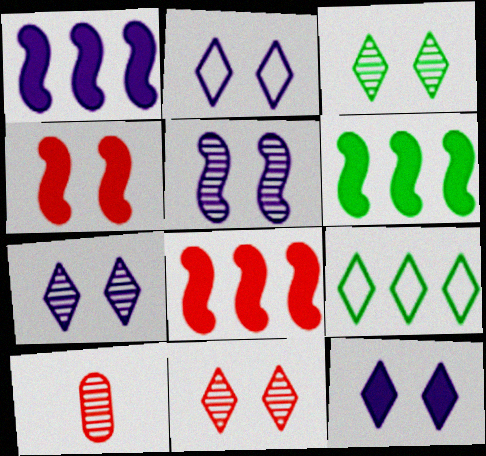[[1, 6, 8], 
[2, 6, 10], 
[2, 7, 12], 
[3, 7, 11]]